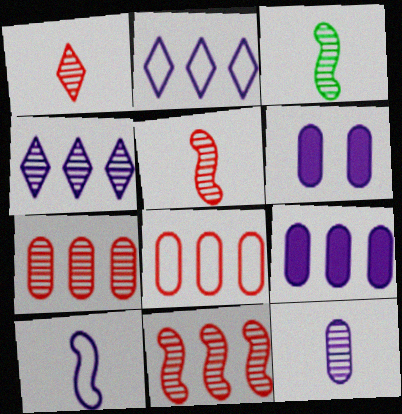[[1, 3, 12], 
[4, 6, 10]]